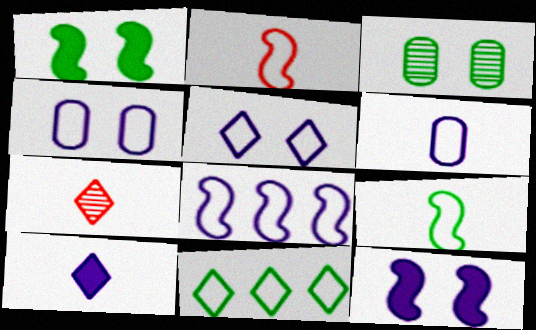[[2, 4, 11], 
[5, 6, 8]]